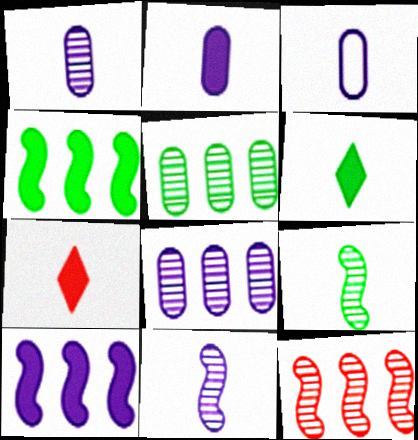[[1, 2, 3], 
[3, 7, 9]]